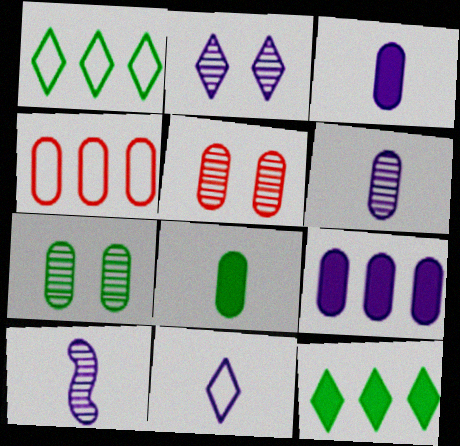[[3, 4, 7], 
[3, 10, 11]]